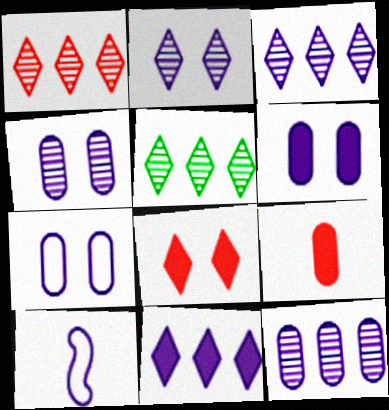[[1, 3, 5], 
[3, 6, 10], 
[4, 6, 7], 
[4, 10, 11]]